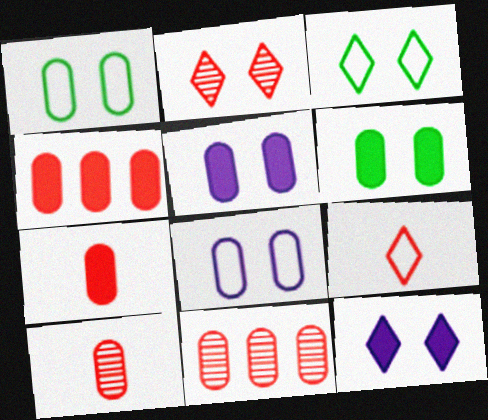[[2, 3, 12]]